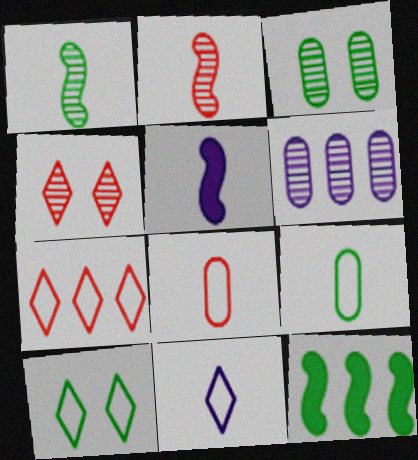[[1, 4, 6], 
[3, 5, 7], 
[6, 7, 12], 
[7, 10, 11]]